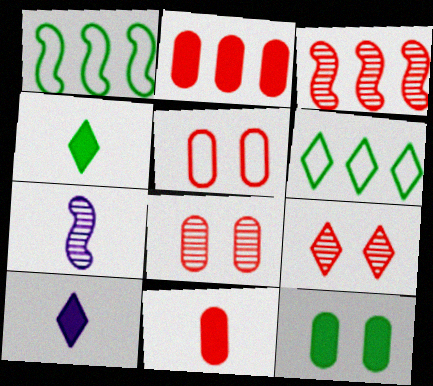[[1, 8, 10], 
[6, 9, 10]]